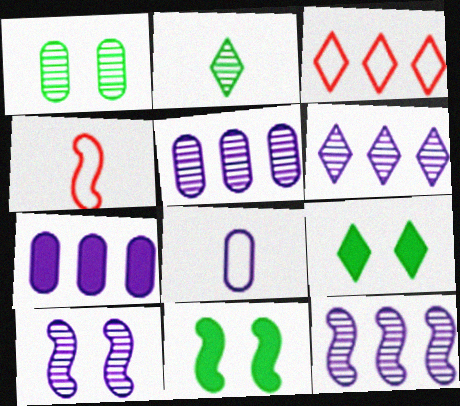[[4, 5, 9], 
[4, 11, 12], 
[5, 6, 12]]